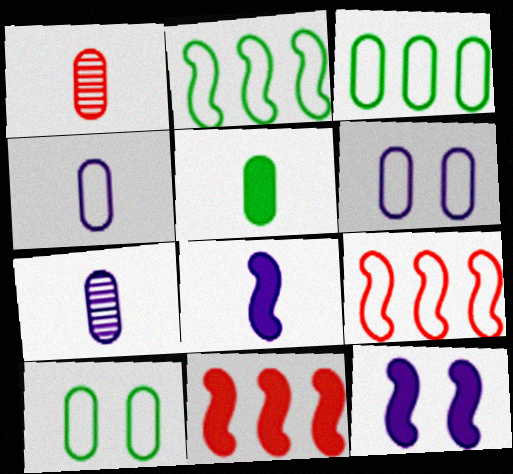[[1, 4, 5]]